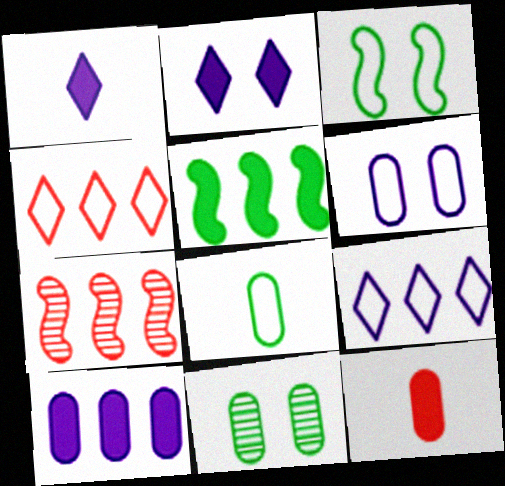[[2, 5, 12], 
[2, 7, 8]]